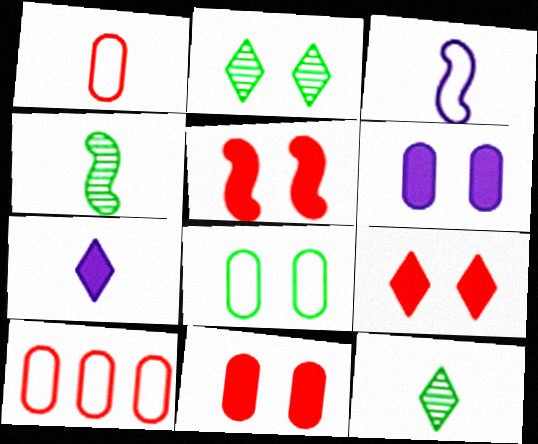[[1, 4, 7], 
[5, 9, 11]]